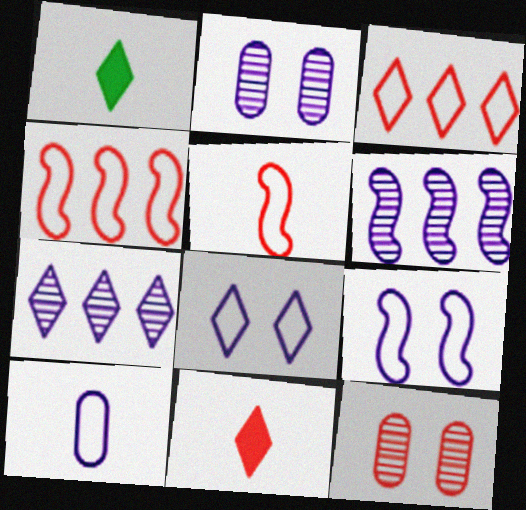[[1, 2, 4], 
[4, 11, 12]]